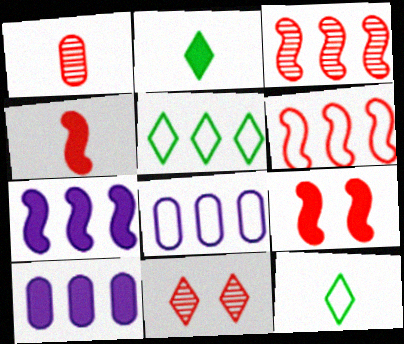[[1, 3, 11], 
[2, 9, 10], 
[3, 5, 10], 
[5, 6, 8]]